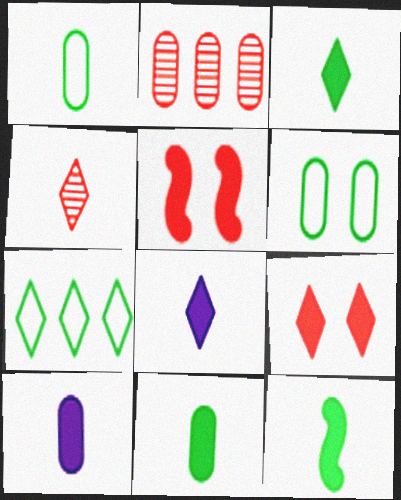[[2, 6, 10], 
[3, 11, 12]]